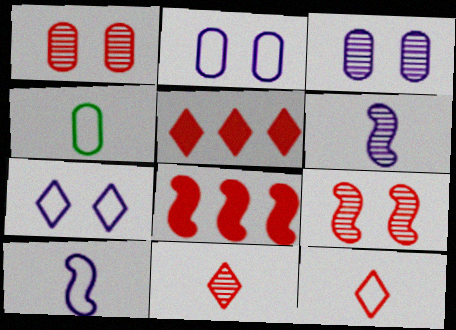[[1, 8, 12], 
[4, 10, 12]]